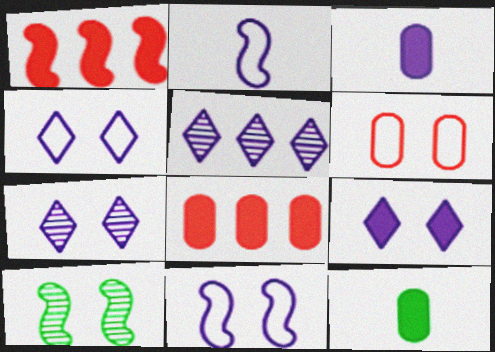[[1, 2, 10], 
[1, 9, 12], 
[3, 5, 11], 
[4, 7, 9], 
[6, 9, 10]]